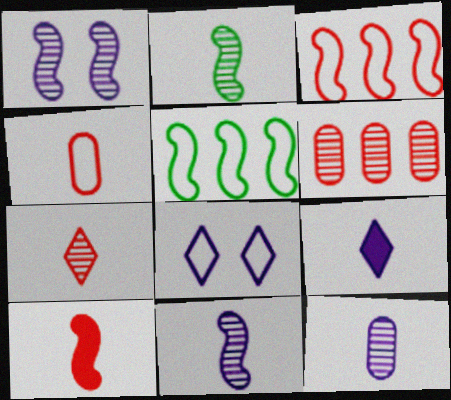[[1, 5, 10], 
[2, 4, 9], 
[2, 7, 12], 
[4, 5, 8], 
[4, 7, 10]]